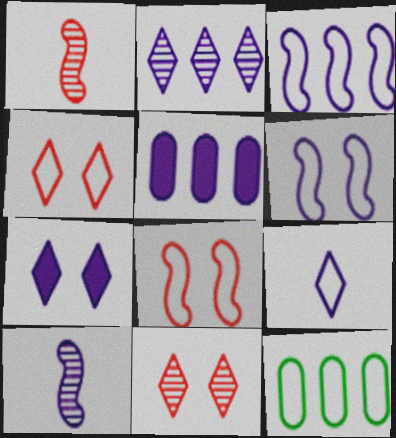[[1, 7, 12], 
[2, 3, 5], 
[2, 7, 9], 
[8, 9, 12]]